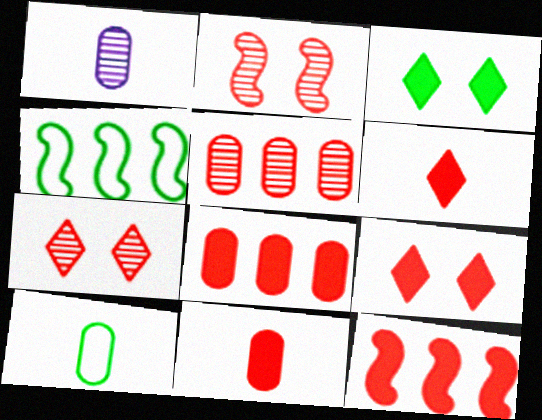[[1, 4, 9], 
[1, 10, 11], 
[9, 11, 12]]